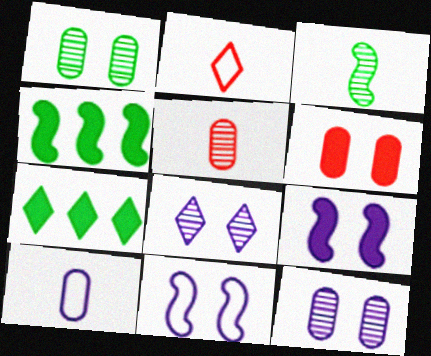[[2, 4, 12], 
[2, 7, 8], 
[5, 7, 11]]